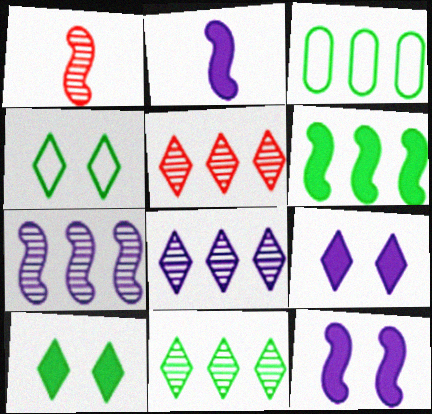[[1, 3, 9], 
[3, 6, 11], 
[5, 8, 11]]